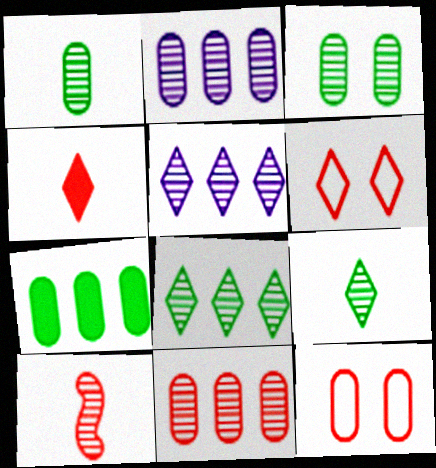[[3, 5, 10]]